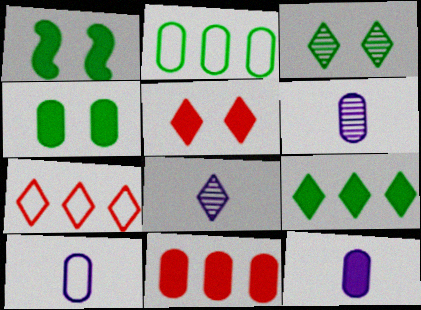[[1, 6, 7], 
[4, 11, 12], 
[6, 10, 12]]